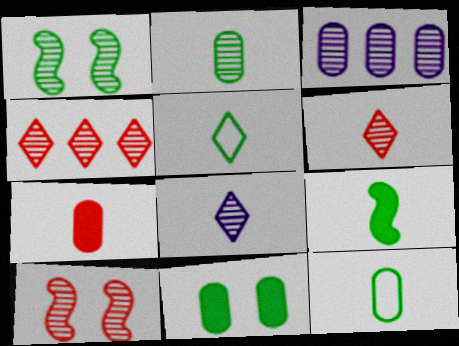[[1, 3, 6], 
[2, 5, 9]]